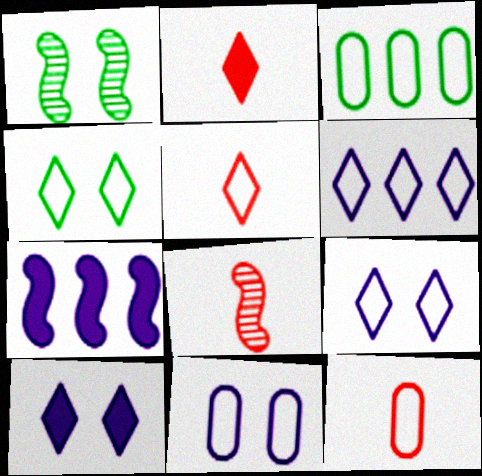[[2, 8, 12], 
[3, 8, 10], 
[3, 11, 12], 
[4, 5, 6]]